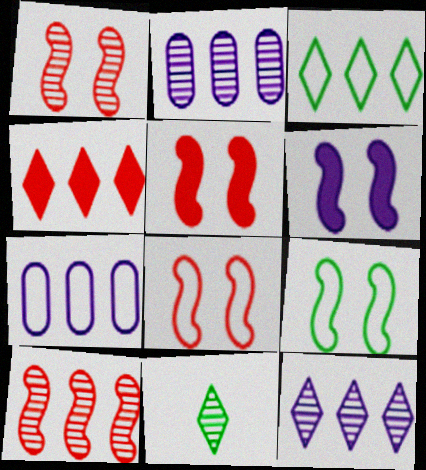[[1, 2, 11], 
[1, 5, 8], 
[1, 6, 9], 
[3, 4, 12], 
[5, 7, 11]]